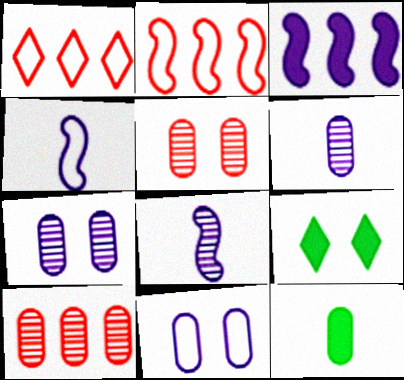[[2, 6, 9], 
[4, 9, 10], 
[10, 11, 12]]